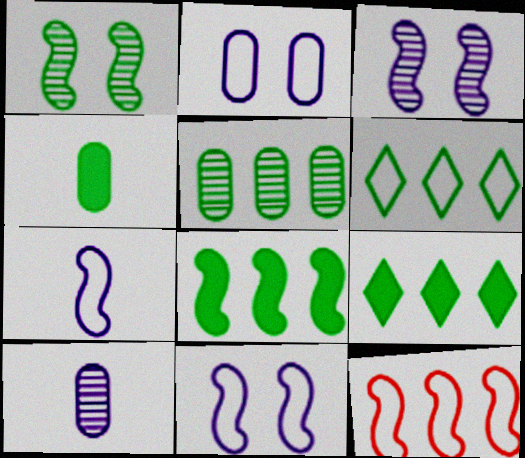[[1, 4, 6], 
[5, 6, 8]]